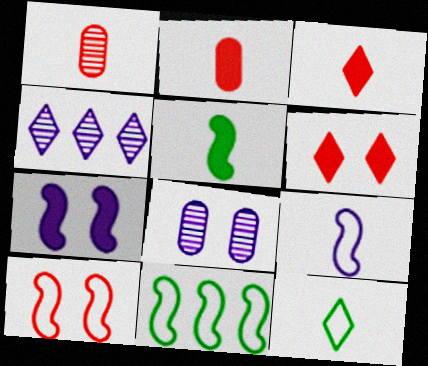[[3, 8, 11], 
[4, 6, 12], 
[9, 10, 11]]